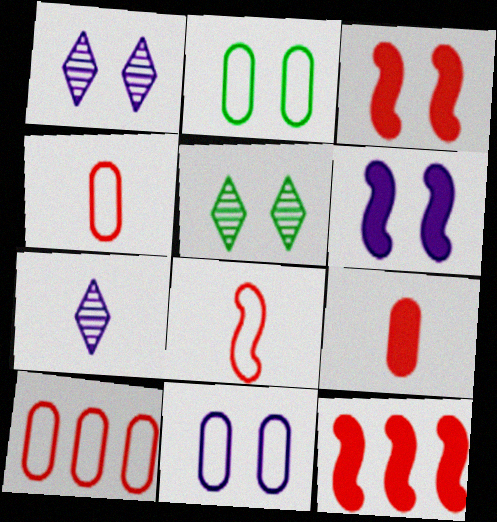[[1, 2, 3], 
[1, 6, 11], 
[2, 7, 12], 
[3, 5, 11]]